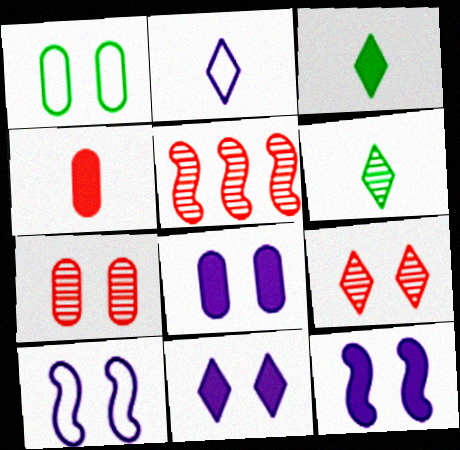[[1, 7, 8], 
[1, 9, 12], 
[8, 11, 12]]